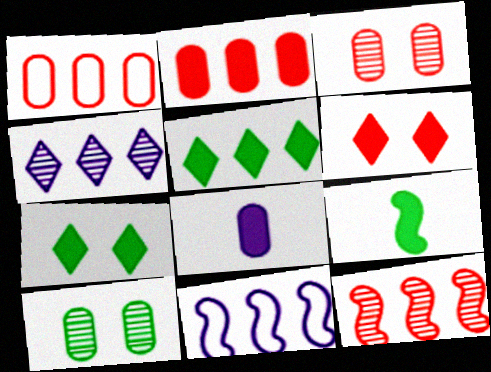[[1, 8, 10]]